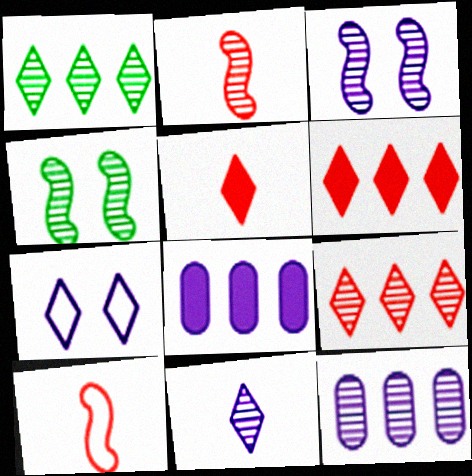[[1, 5, 7], 
[3, 11, 12]]